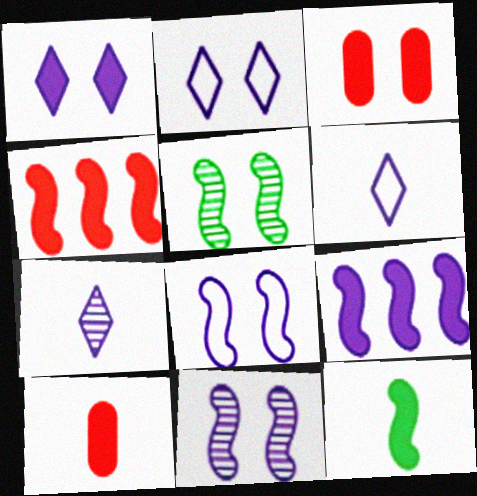[[2, 3, 5]]